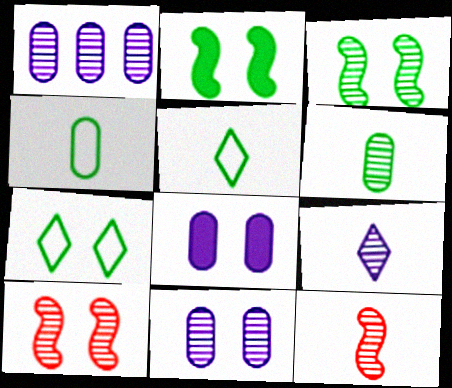[[6, 9, 12], 
[7, 8, 10]]